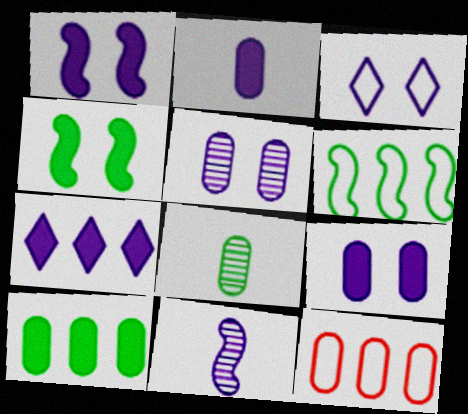[[1, 2, 7], 
[1, 3, 5], 
[8, 9, 12]]